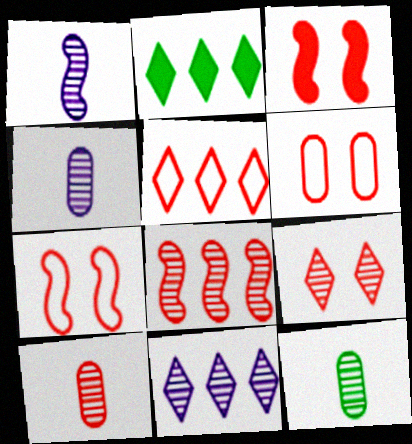[[1, 2, 6], 
[2, 4, 7], 
[2, 5, 11], 
[3, 5, 10], 
[3, 6, 9], 
[4, 10, 12], 
[8, 9, 10]]